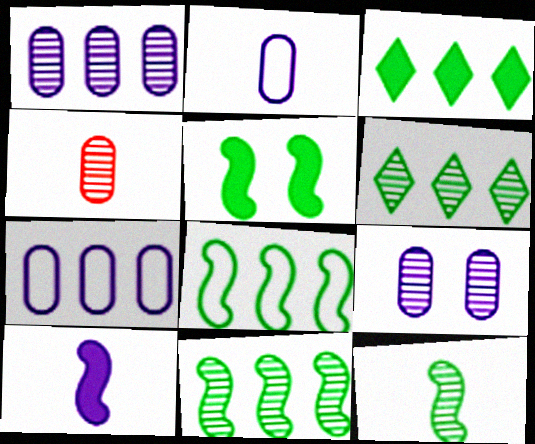[[5, 8, 12]]